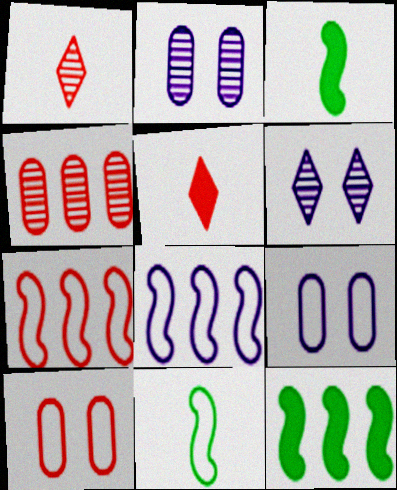[[1, 9, 12]]